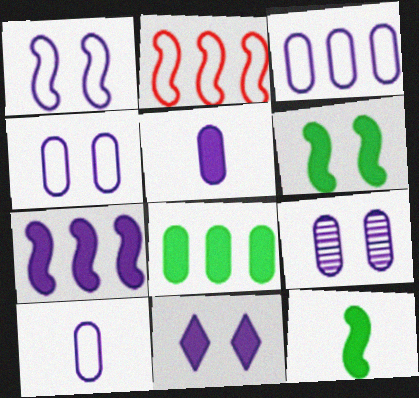[[1, 9, 11], 
[3, 4, 10], 
[3, 5, 9], 
[5, 7, 11]]